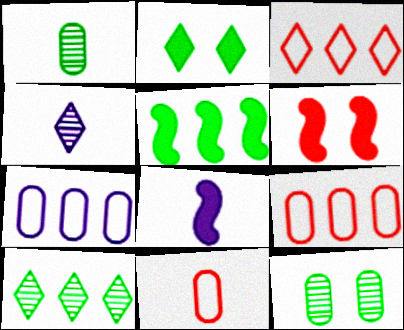[[2, 3, 4], 
[3, 8, 12], 
[5, 6, 8]]